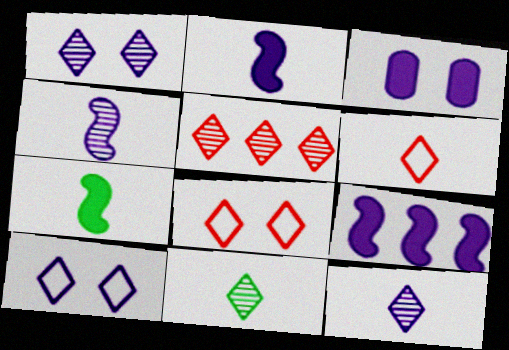[[1, 5, 11]]